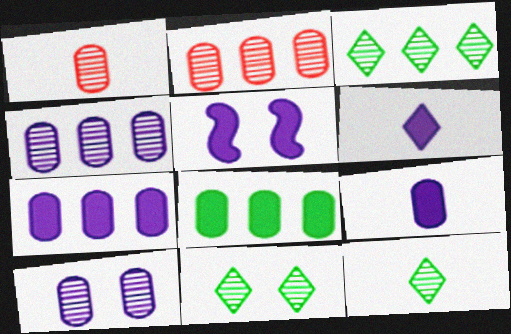[[3, 11, 12], 
[5, 6, 7]]